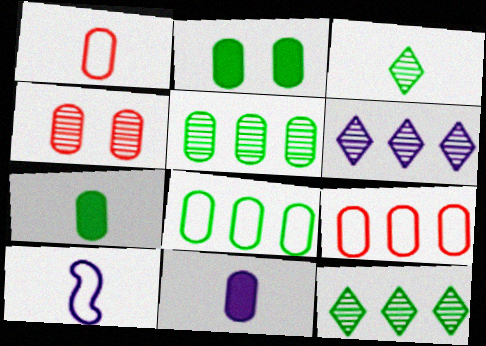[[4, 8, 11]]